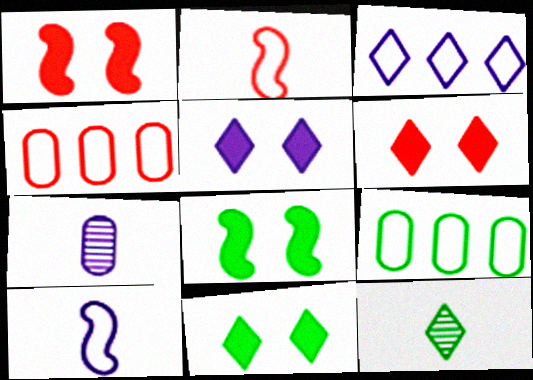[[3, 6, 12], 
[5, 6, 11], 
[8, 9, 12]]